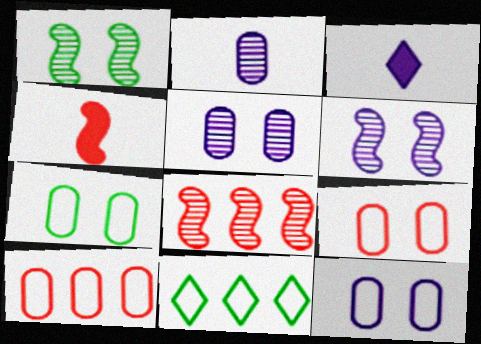[[1, 3, 10], 
[3, 7, 8], 
[4, 5, 11], 
[7, 9, 12]]